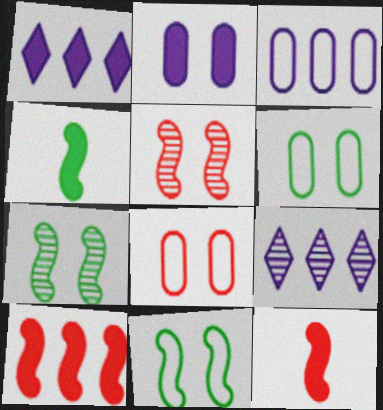[[4, 8, 9], 
[6, 9, 12]]